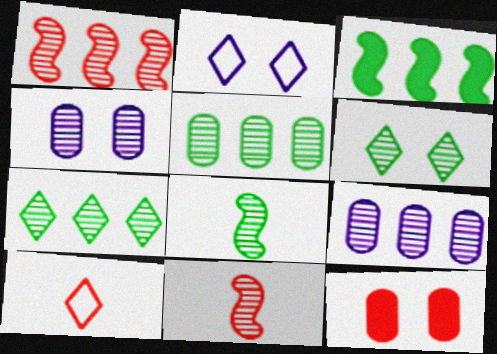[[1, 7, 9], 
[1, 10, 12], 
[3, 4, 10], 
[4, 7, 11], 
[5, 6, 8], 
[6, 9, 11]]